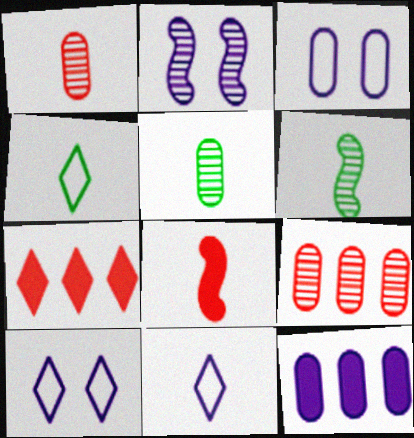[[2, 11, 12], 
[3, 6, 7], 
[5, 8, 11]]